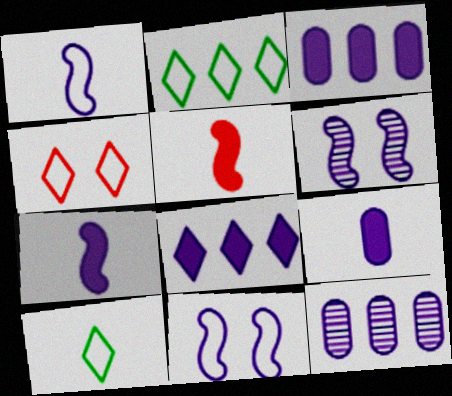[]